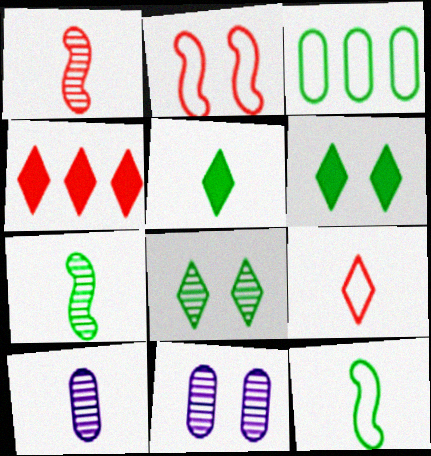[[2, 6, 11], 
[3, 6, 7], 
[4, 11, 12]]